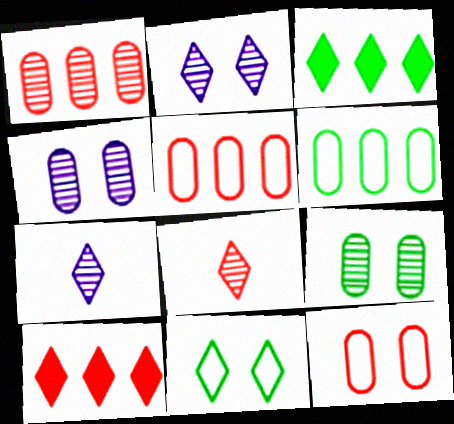[[7, 10, 11]]